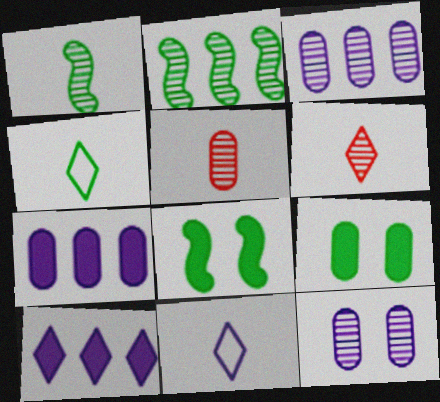[[2, 4, 9], 
[2, 6, 12]]